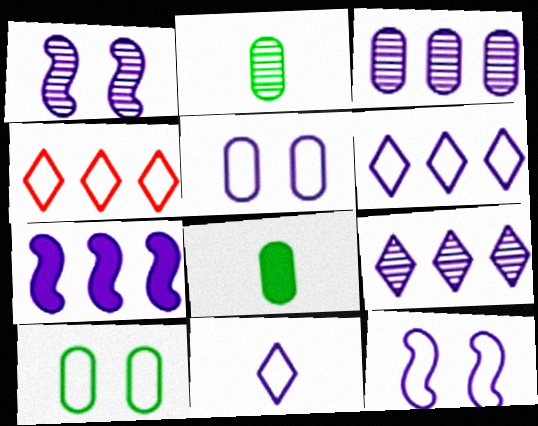[[1, 4, 8], 
[3, 6, 7]]